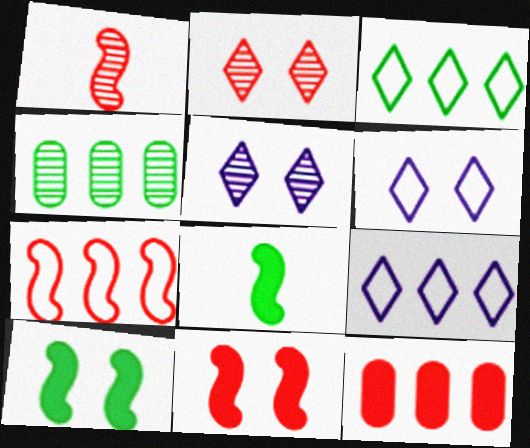[[1, 4, 5], 
[1, 7, 11]]